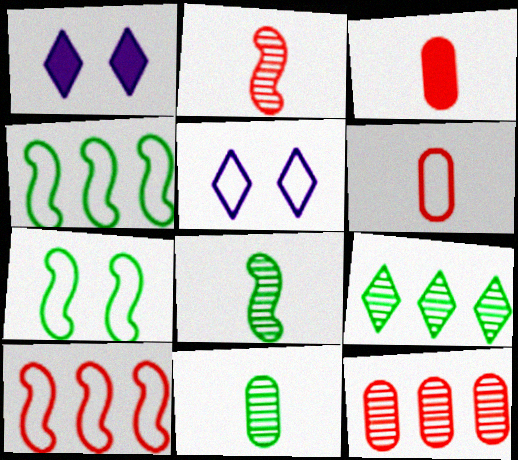[[1, 10, 11], 
[4, 5, 6]]